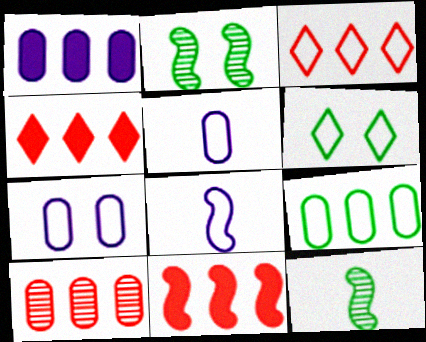[[1, 9, 10], 
[2, 4, 5], 
[2, 8, 11], 
[3, 10, 11], 
[4, 7, 12]]